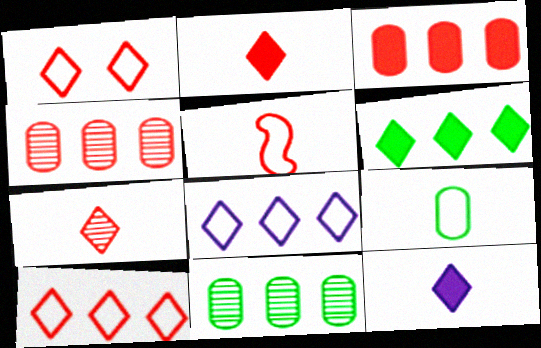[]